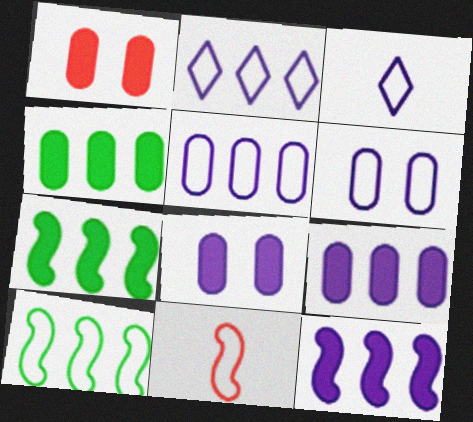[]